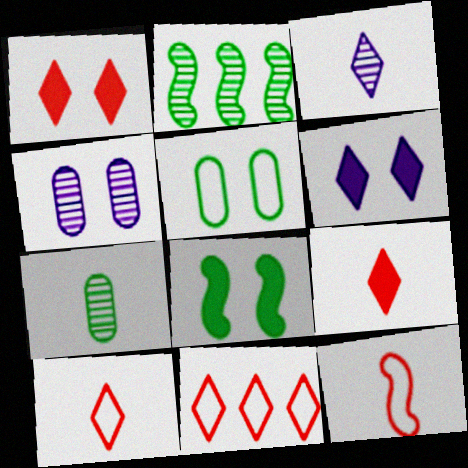[]